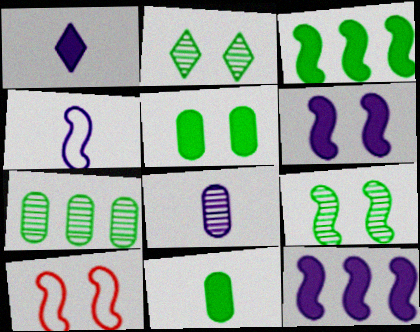[[1, 4, 8], 
[1, 7, 10], 
[6, 9, 10]]